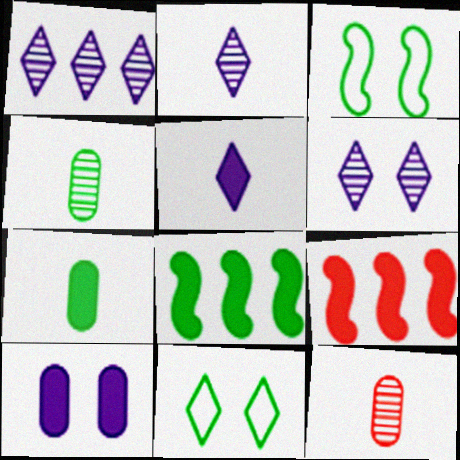[[1, 2, 6], 
[4, 8, 11]]